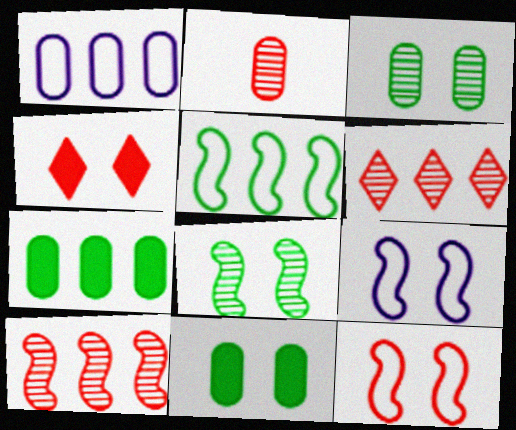[[1, 2, 11], 
[3, 4, 9]]